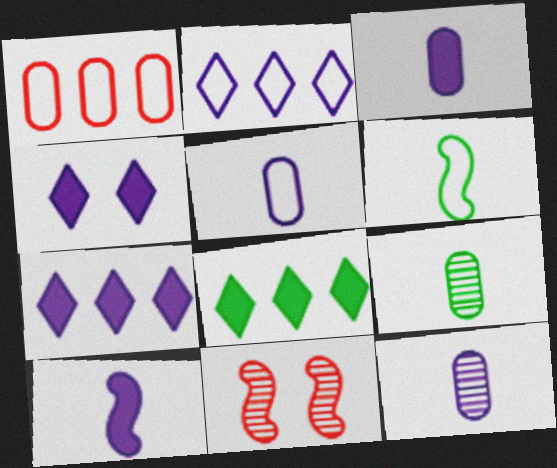[[3, 5, 12], 
[5, 8, 11]]